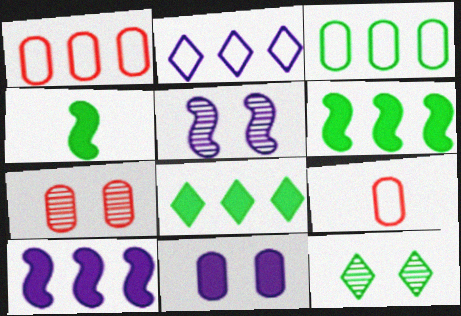[[2, 4, 7], 
[3, 4, 12], 
[5, 7, 12], 
[5, 8, 9], 
[9, 10, 12]]